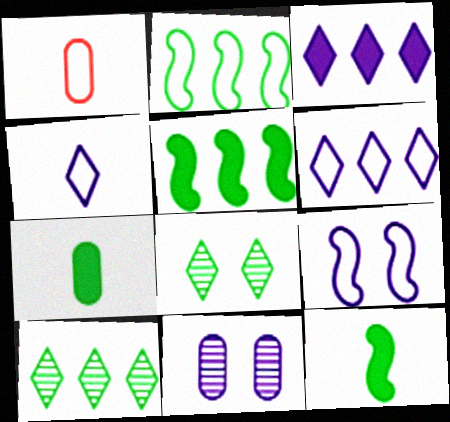[[2, 7, 8]]